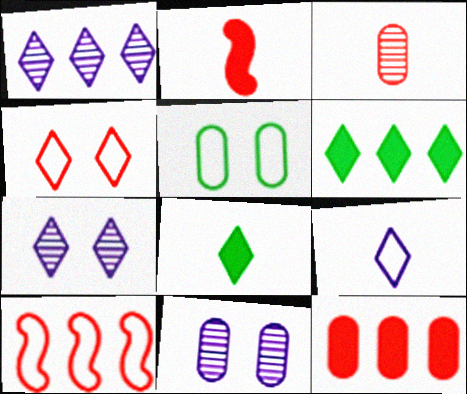[[1, 2, 5], 
[1, 4, 8], 
[5, 9, 10], 
[8, 10, 11]]